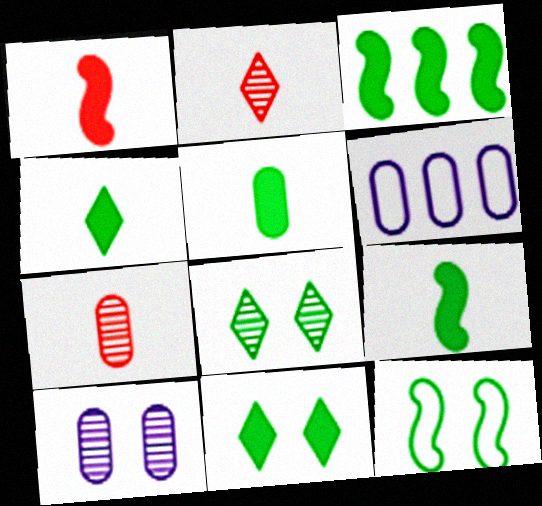[[1, 6, 8], 
[3, 5, 11], 
[4, 5, 9]]